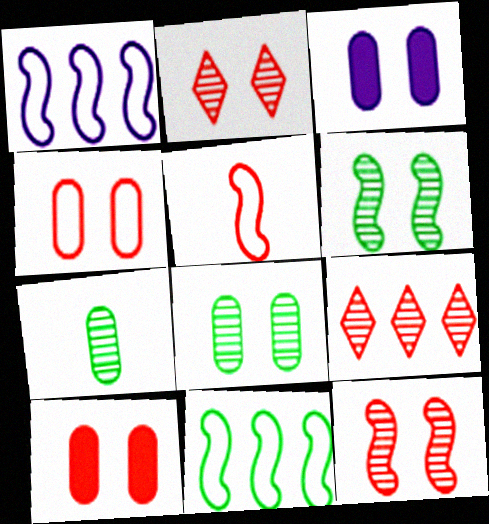[[3, 4, 8], 
[5, 9, 10]]